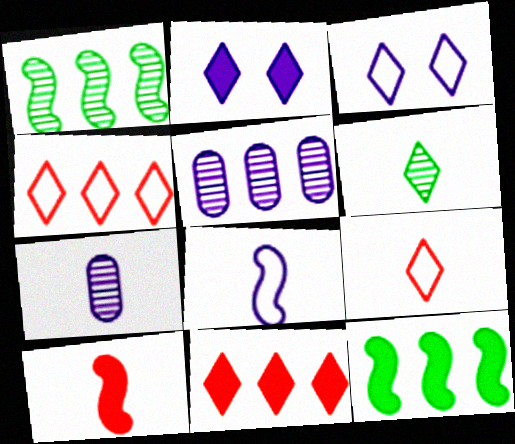[[2, 4, 6], 
[2, 5, 8], 
[3, 6, 11], 
[4, 5, 12]]